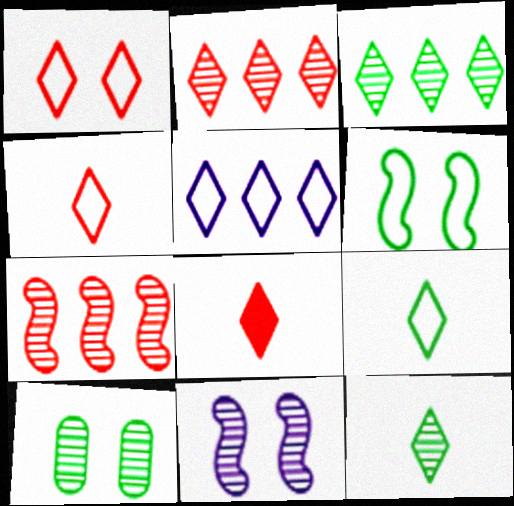[[1, 2, 8], 
[1, 5, 9]]